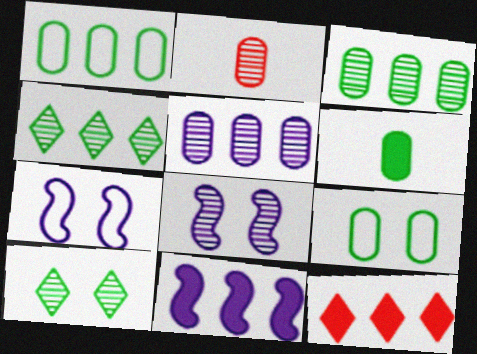[[2, 4, 8], 
[3, 6, 9]]